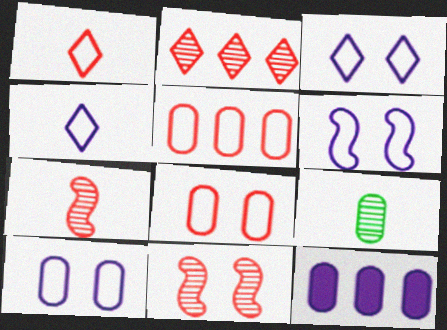[[3, 6, 10], 
[8, 9, 12]]